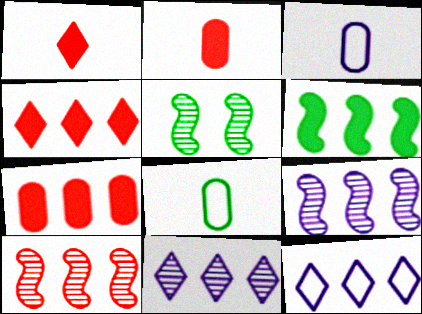[[2, 5, 12], 
[3, 4, 5]]